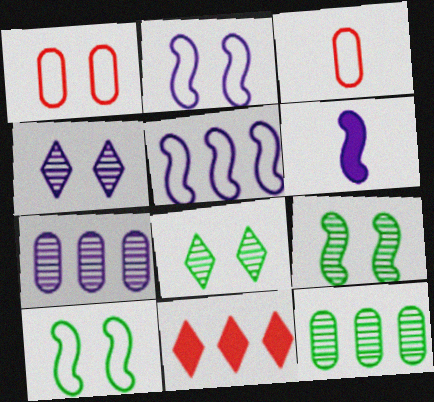[[5, 11, 12]]